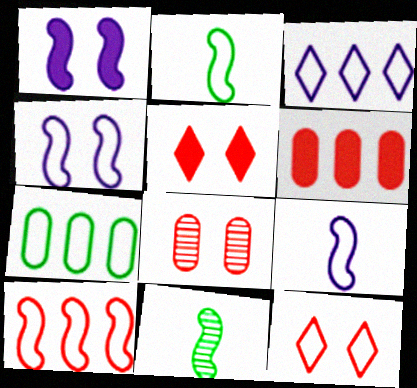[[1, 10, 11], 
[2, 4, 10], 
[3, 7, 10], 
[7, 9, 12]]